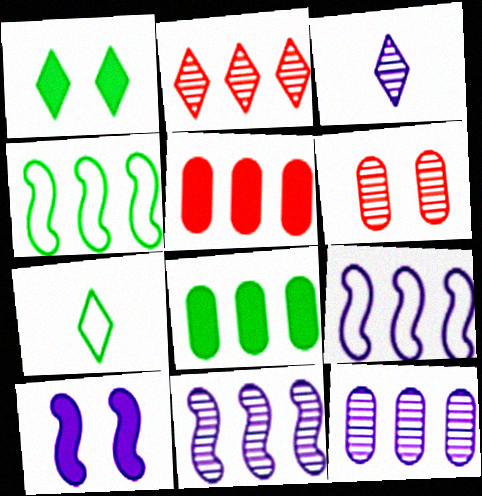[[2, 8, 9]]